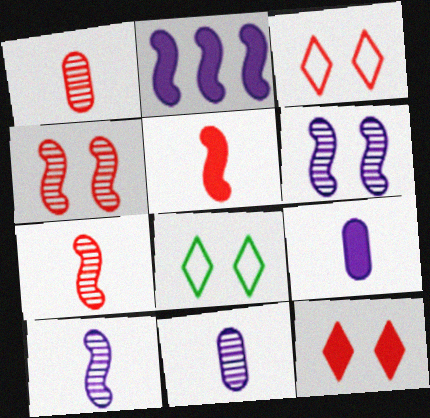[[1, 2, 8]]